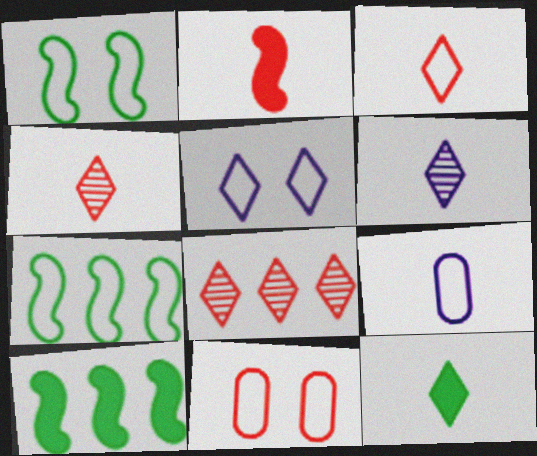[[1, 5, 11], 
[2, 8, 11], 
[3, 6, 12], 
[5, 8, 12], 
[6, 10, 11]]